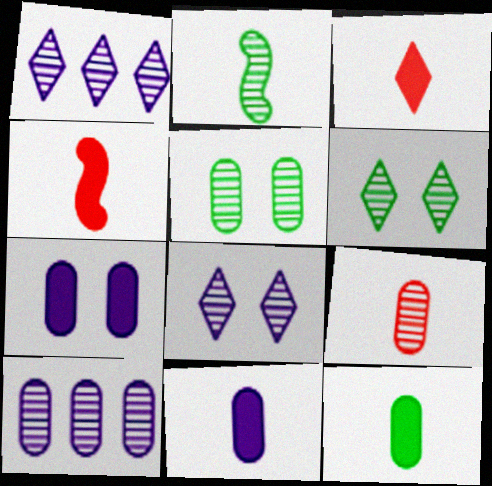[[5, 9, 10]]